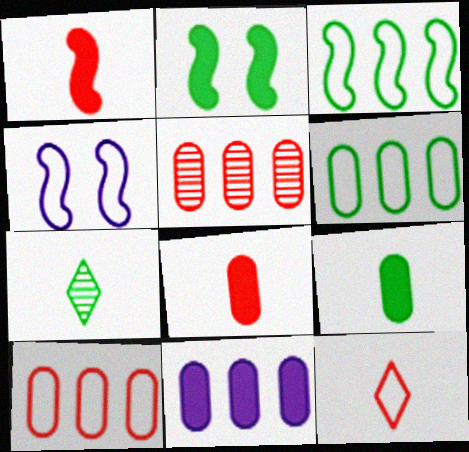[[2, 6, 7], 
[4, 6, 12], 
[5, 6, 11]]